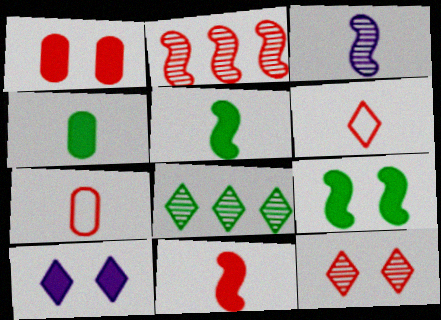[[1, 2, 6], 
[1, 9, 10], 
[3, 4, 6], 
[6, 8, 10]]